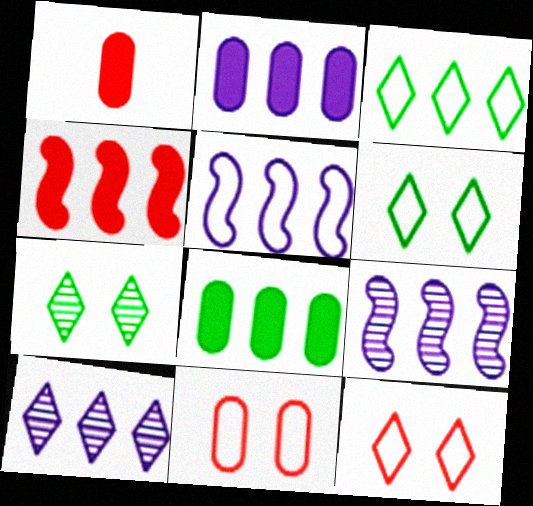[[1, 5, 7], 
[1, 6, 9], 
[2, 5, 10]]